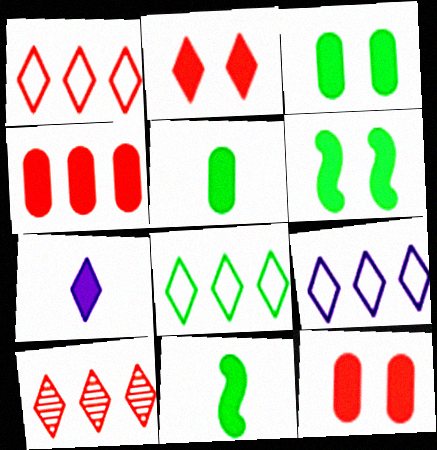[[1, 8, 9], 
[4, 6, 7]]